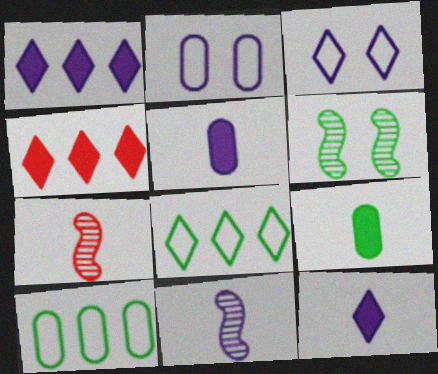[[1, 2, 11], 
[6, 8, 9]]